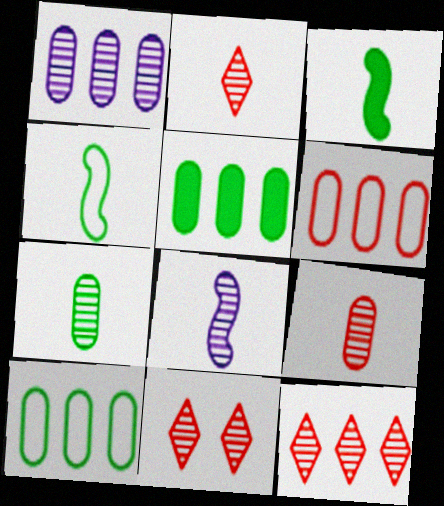[[1, 5, 6], 
[2, 7, 8], 
[2, 11, 12]]